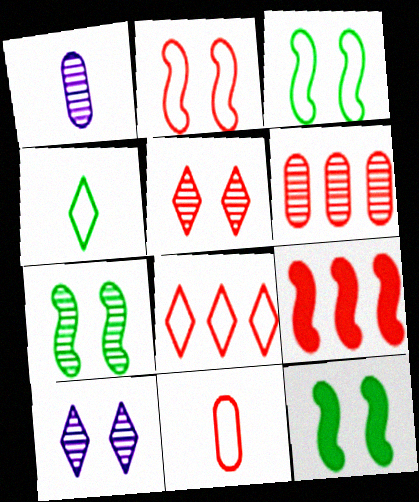[[1, 8, 12], 
[2, 8, 11], 
[3, 7, 12], 
[5, 9, 11], 
[6, 8, 9]]